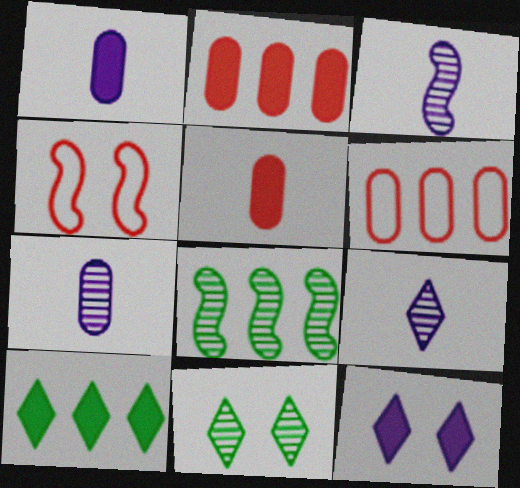[[3, 7, 9], 
[4, 7, 10]]